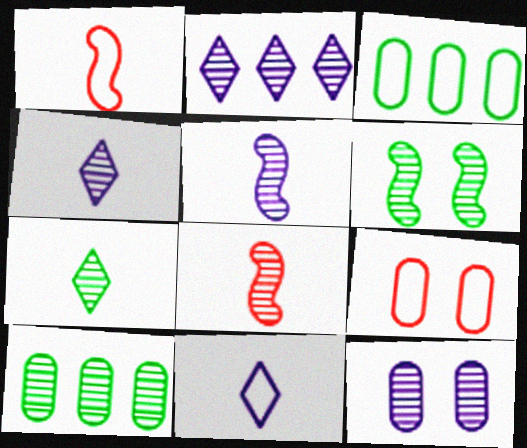[[2, 5, 12], 
[6, 7, 10]]